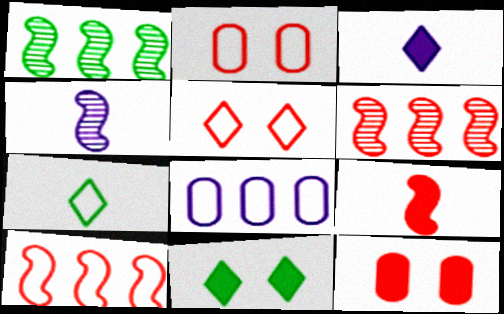[[1, 2, 3]]